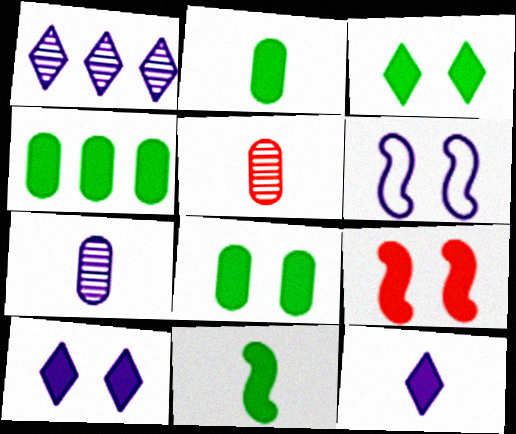[[2, 4, 8], 
[3, 4, 11], 
[4, 9, 12], 
[8, 9, 10]]